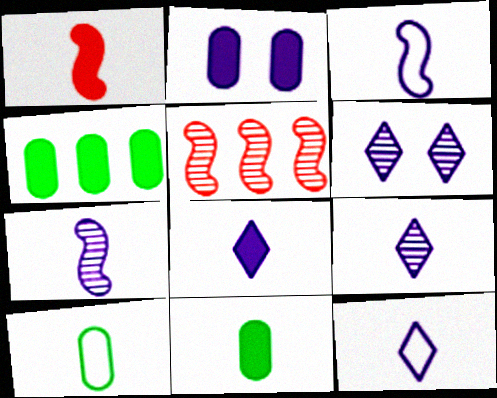[[1, 8, 11], 
[1, 9, 10], 
[8, 9, 12]]